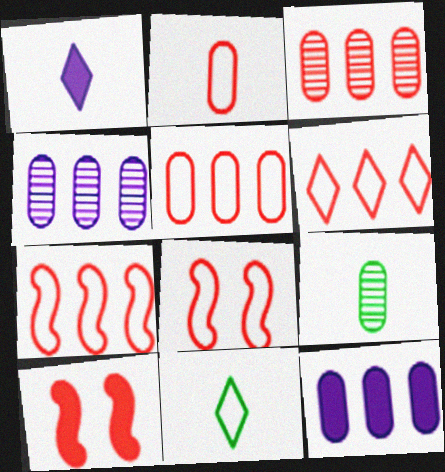[[2, 6, 8], 
[4, 10, 11], 
[5, 6, 7]]